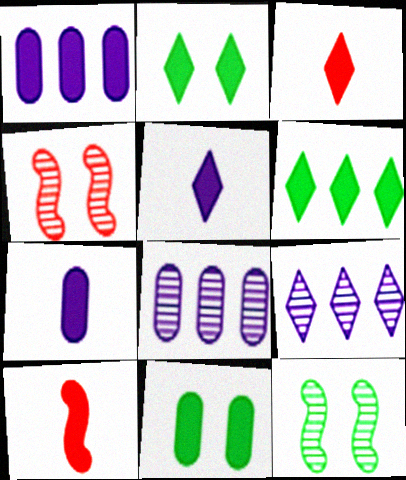[[1, 2, 10]]